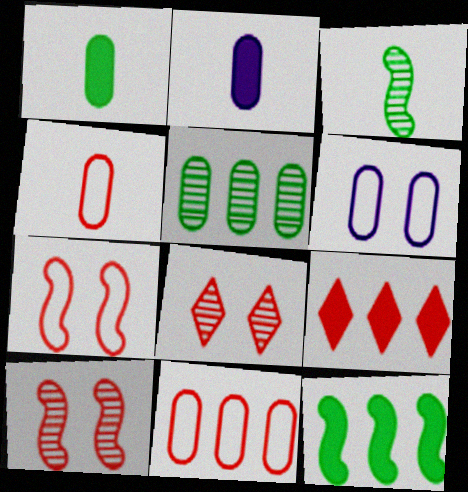[[3, 6, 9], 
[4, 9, 10]]